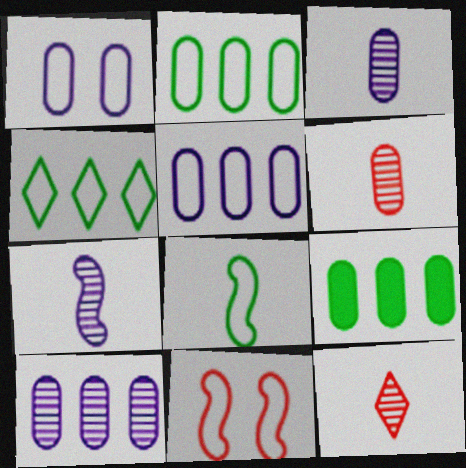[[1, 6, 9]]